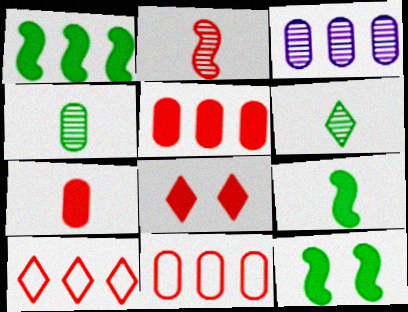[[1, 3, 10], 
[1, 9, 12], 
[2, 8, 11]]